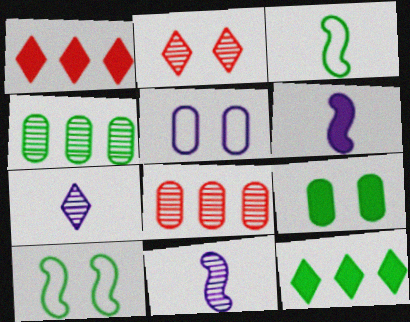[[1, 6, 9], 
[2, 4, 11]]